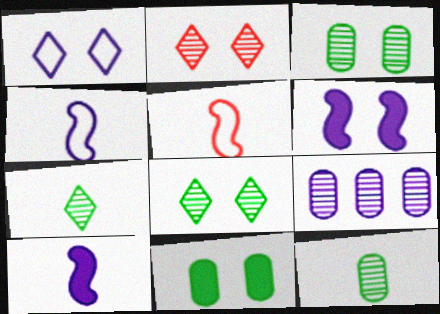[[1, 9, 10]]